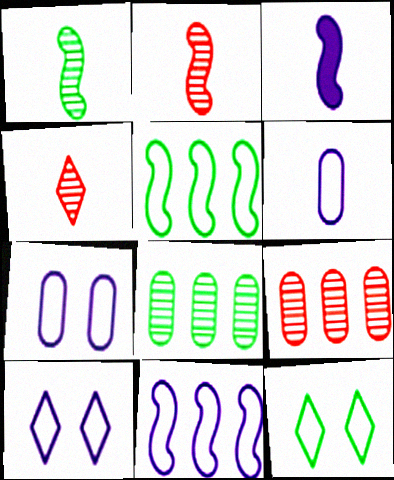[[3, 9, 12], 
[6, 10, 11]]